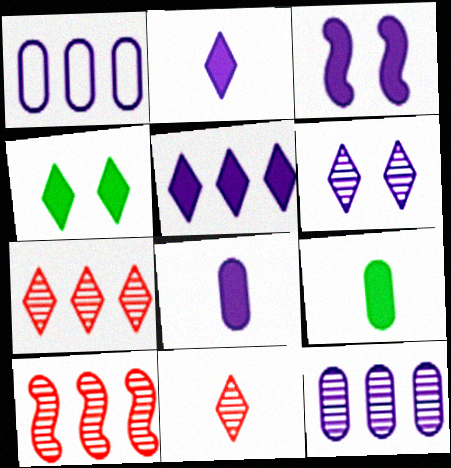[[3, 5, 8]]